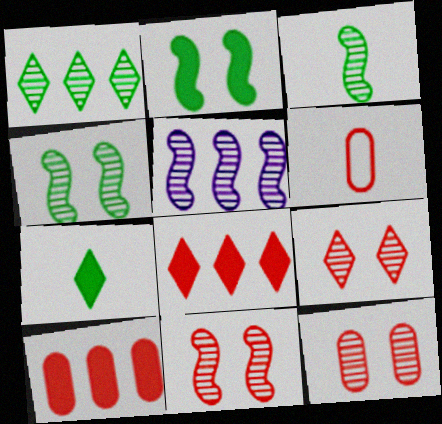[[3, 5, 11], 
[6, 8, 11], 
[6, 10, 12], 
[9, 11, 12]]